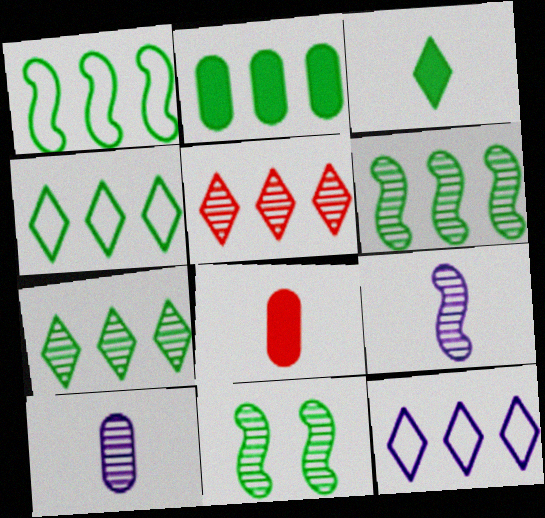[[1, 2, 7], 
[2, 4, 6], 
[5, 10, 11], 
[8, 11, 12]]